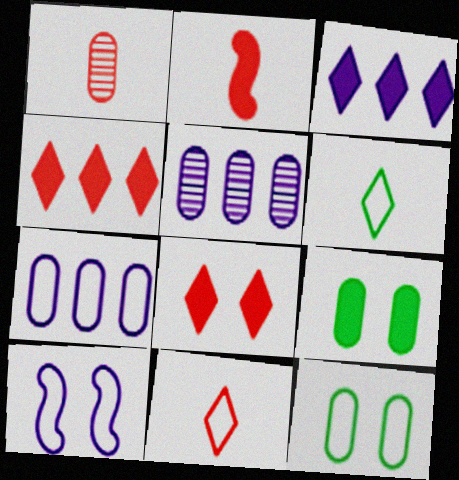[[1, 2, 11], 
[1, 7, 9], 
[2, 3, 9]]